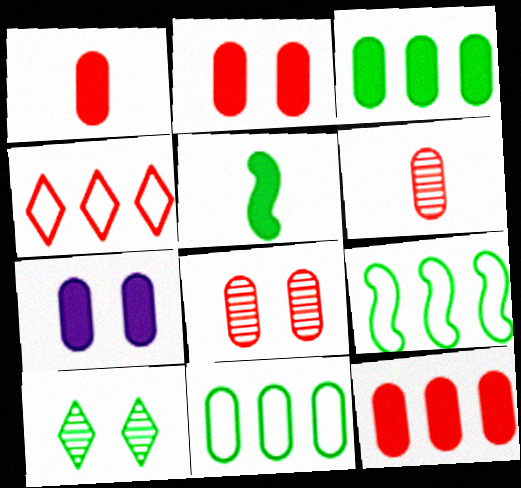[[1, 2, 12], 
[1, 3, 7], 
[5, 10, 11], 
[6, 7, 11]]